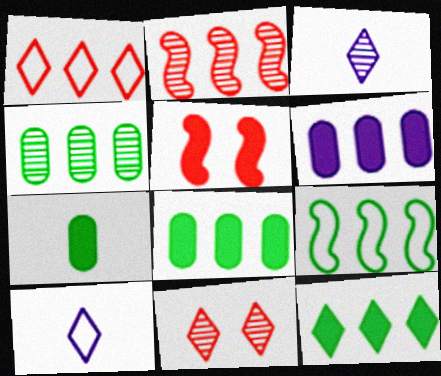[[4, 5, 10], 
[4, 9, 12], 
[10, 11, 12]]